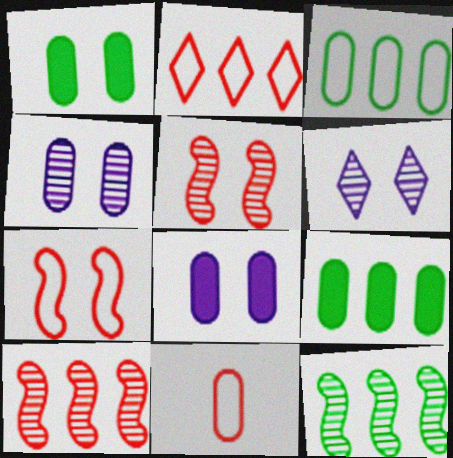[[1, 6, 7], 
[2, 7, 11], 
[4, 9, 11]]